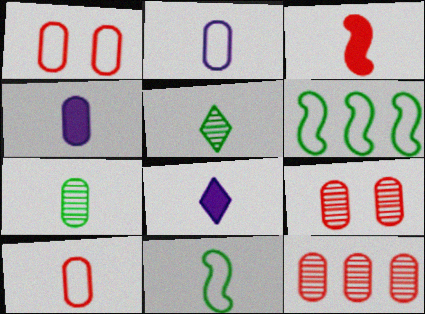[[2, 3, 5], 
[4, 7, 10], 
[6, 8, 9]]